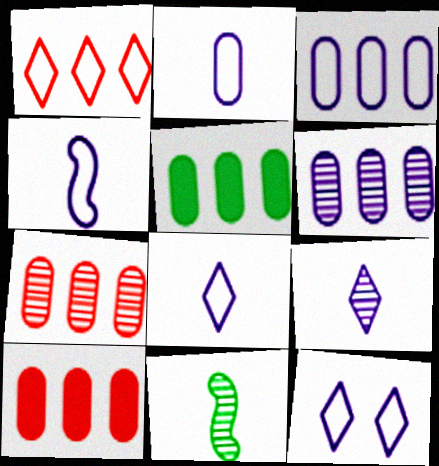[[2, 4, 8], 
[3, 4, 12], 
[3, 5, 7], 
[10, 11, 12]]